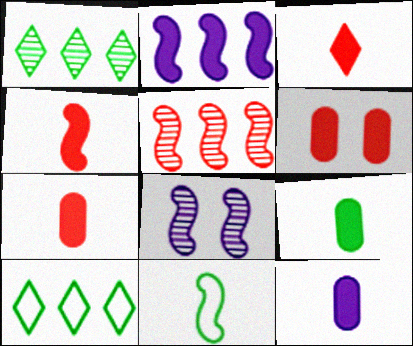[[3, 4, 7], 
[7, 8, 10], 
[7, 9, 12]]